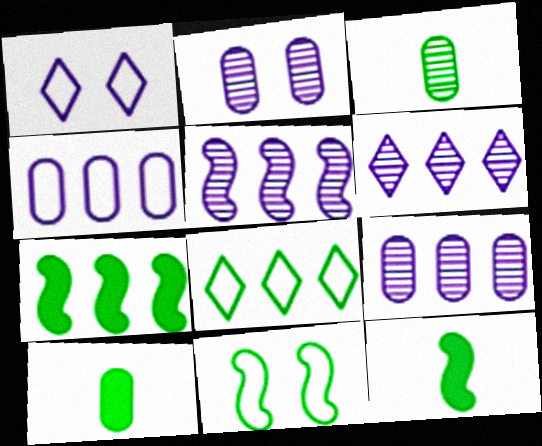[[5, 6, 9]]